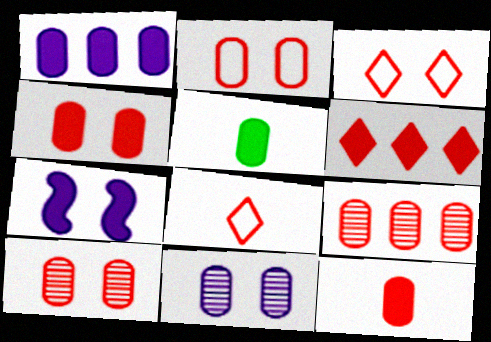[[1, 4, 5], 
[2, 4, 10], 
[2, 9, 12], 
[5, 6, 7]]